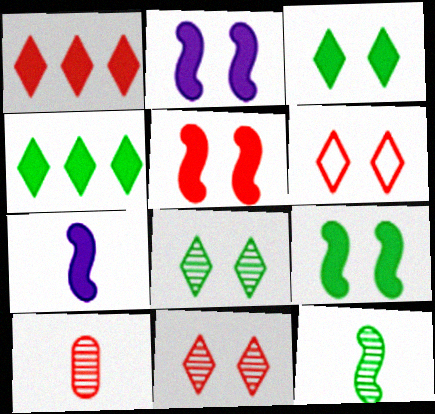[[2, 5, 9]]